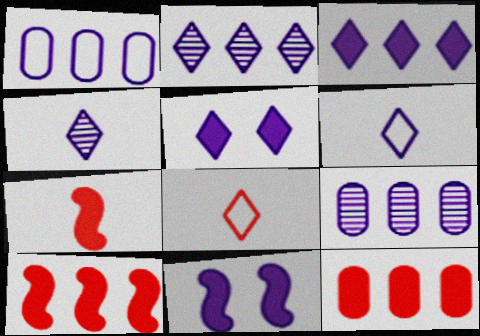[[1, 4, 11], 
[2, 5, 6], 
[6, 9, 11]]